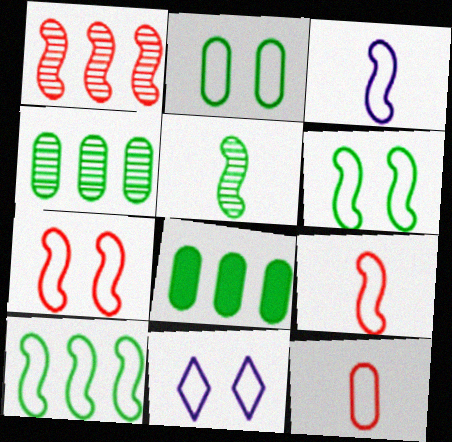[[2, 7, 11], 
[3, 7, 10], 
[10, 11, 12]]